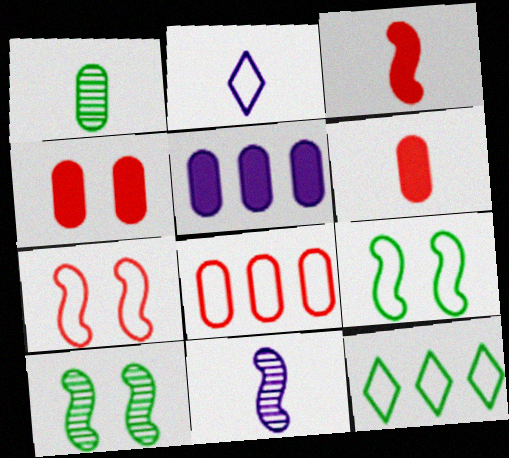[[1, 2, 3], 
[2, 8, 9], 
[4, 11, 12]]